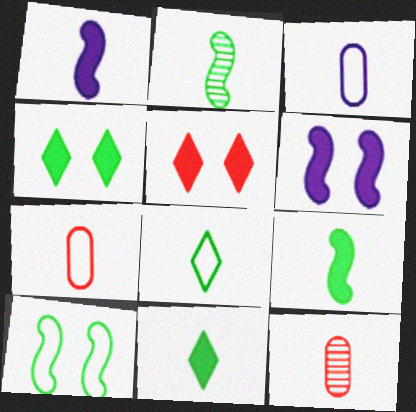[[1, 8, 12]]